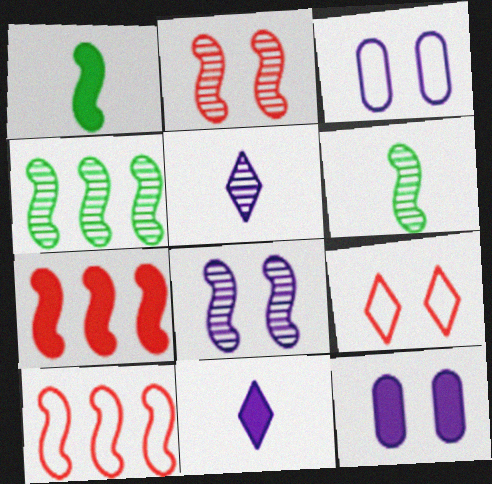[[1, 8, 10]]